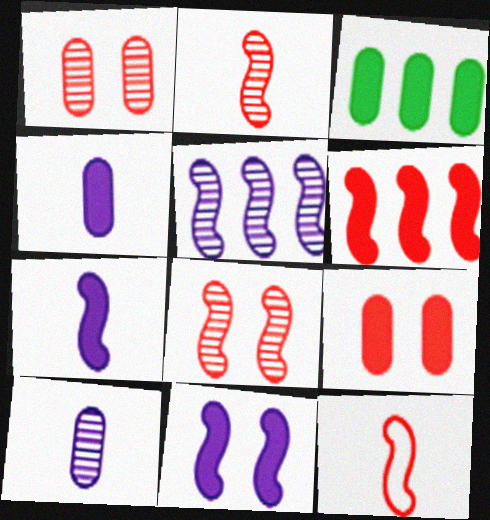[[3, 4, 9], 
[6, 8, 12]]